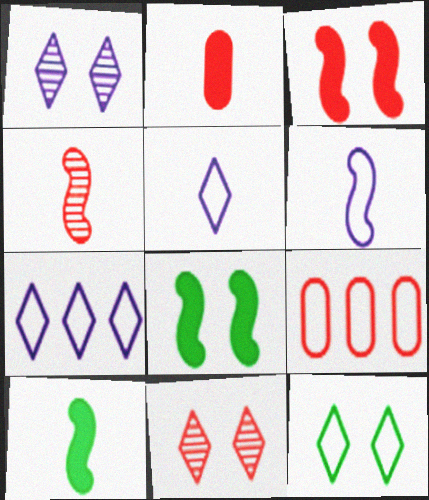[[1, 9, 10], 
[4, 6, 10], 
[6, 9, 12]]